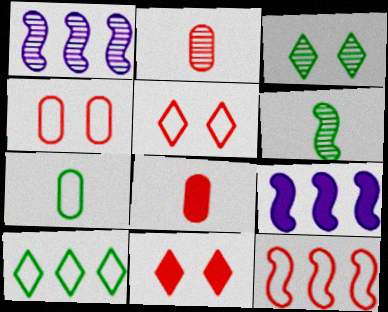[[1, 2, 3], 
[1, 7, 11], 
[2, 11, 12]]